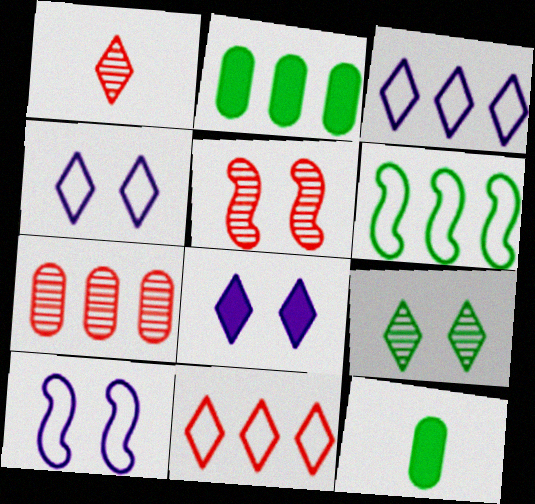[[1, 2, 10], 
[1, 5, 7], 
[3, 5, 12], 
[6, 9, 12]]